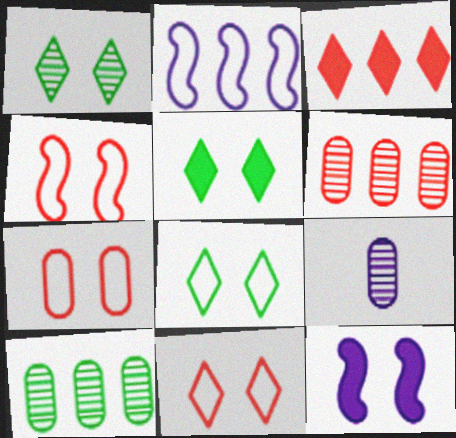[[1, 5, 8], 
[1, 7, 12], 
[2, 3, 10], 
[4, 7, 11]]